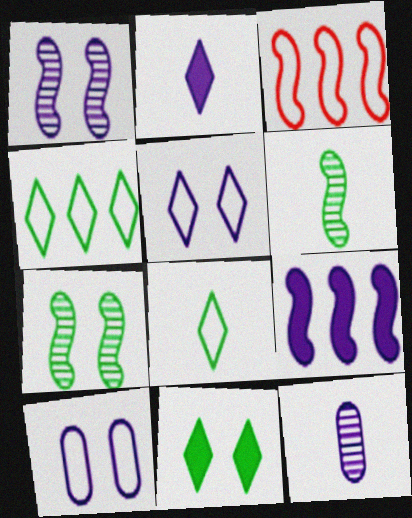[[3, 8, 10], 
[3, 11, 12], 
[5, 9, 12]]